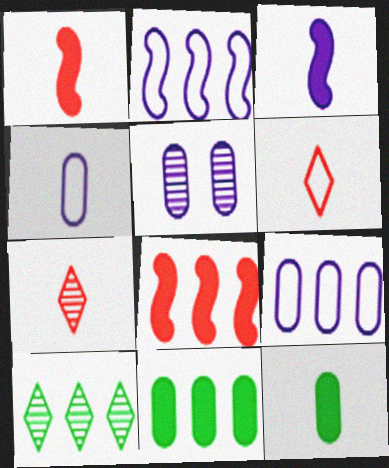[[8, 9, 10]]